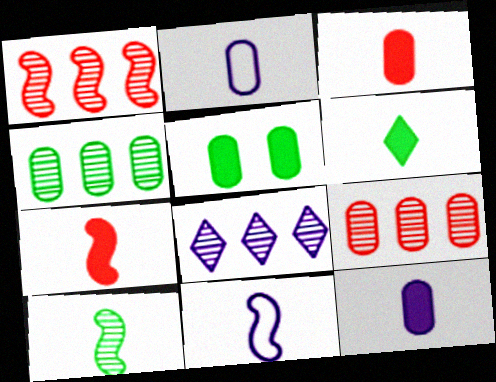[[1, 4, 8], 
[2, 5, 9], 
[6, 7, 12], 
[7, 10, 11]]